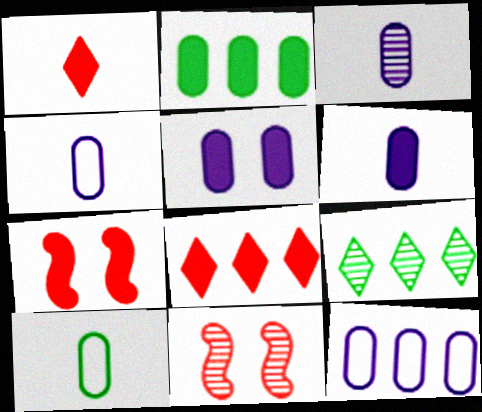[[3, 4, 6], 
[3, 5, 12], 
[3, 9, 11], 
[4, 7, 9]]